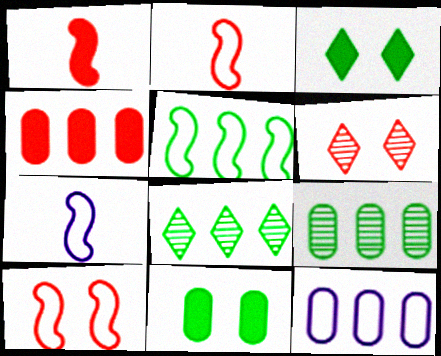[[2, 4, 6], 
[4, 9, 12], 
[5, 7, 10]]